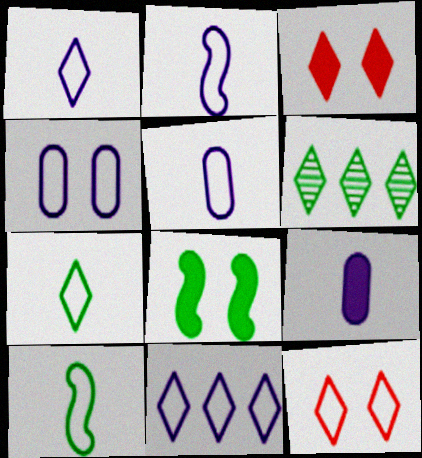[[1, 2, 5], 
[1, 3, 6], 
[2, 4, 11], 
[7, 11, 12]]